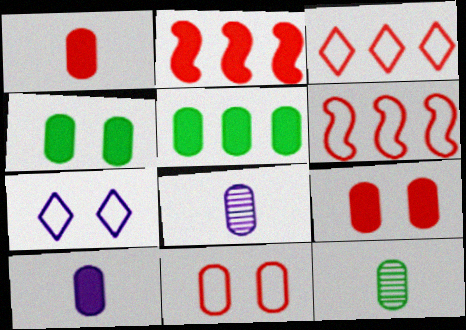[[2, 7, 12], 
[5, 8, 11], 
[5, 9, 10]]